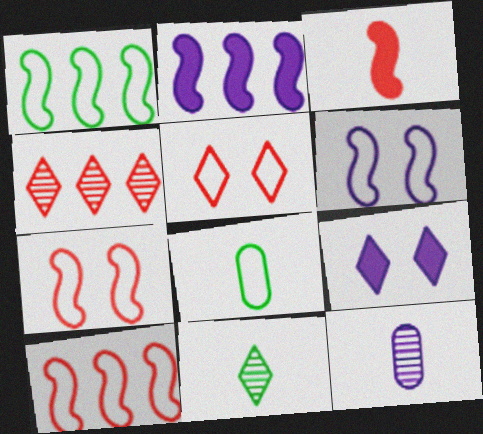[]